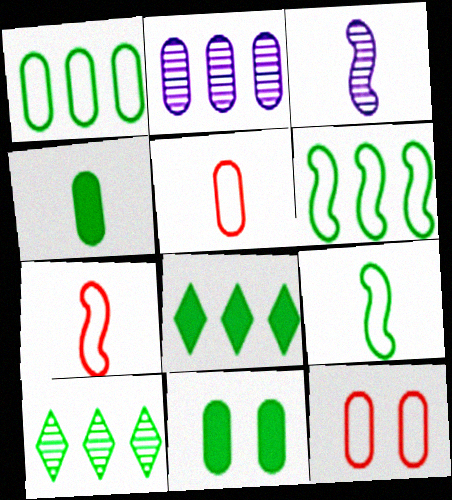[[2, 4, 12], 
[2, 5, 11], 
[3, 8, 12], 
[9, 10, 11]]